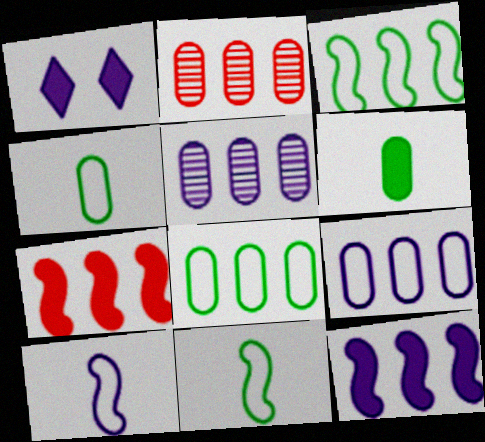[[1, 2, 11], 
[1, 5, 10], 
[1, 6, 7]]